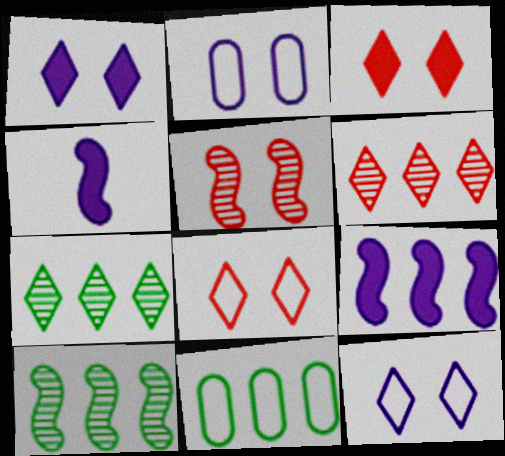[[6, 9, 11]]